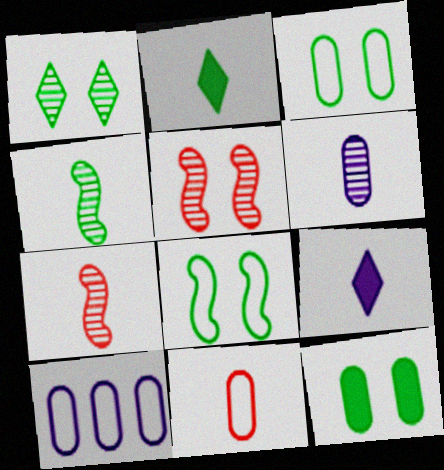[[1, 8, 12], 
[2, 5, 10], 
[3, 10, 11], 
[4, 9, 11]]